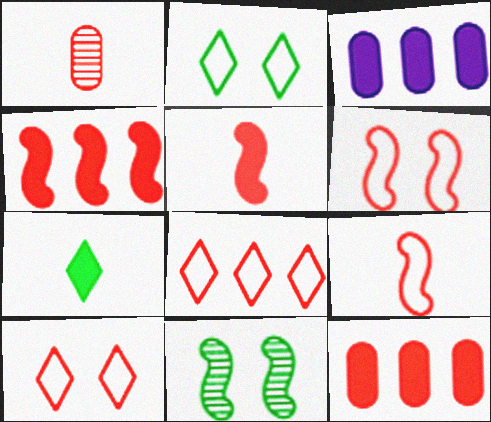[[1, 4, 10]]